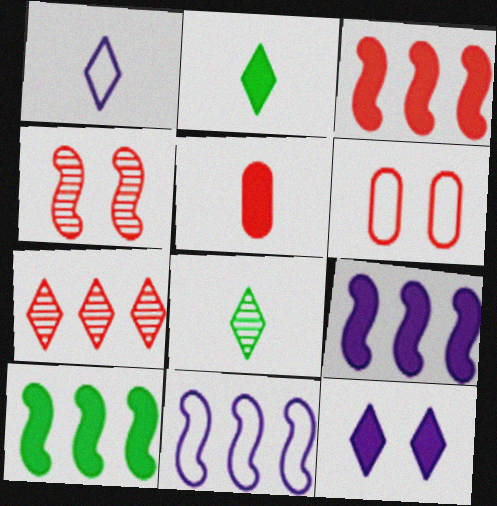[[3, 9, 10], 
[5, 10, 12], 
[6, 8, 9]]